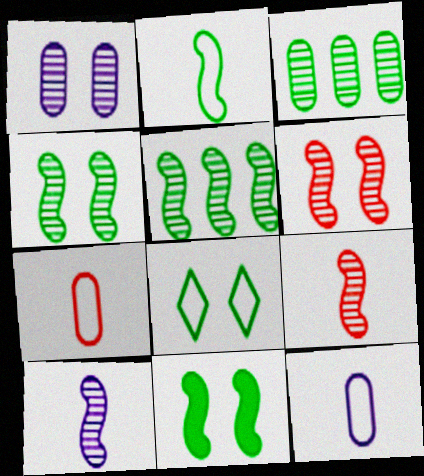[[2, 5, 11], 
[5, 6, 10]]